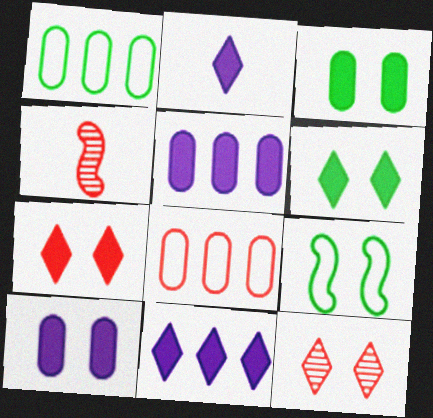[[4, 7, 8], 
[9, 10, 12]]